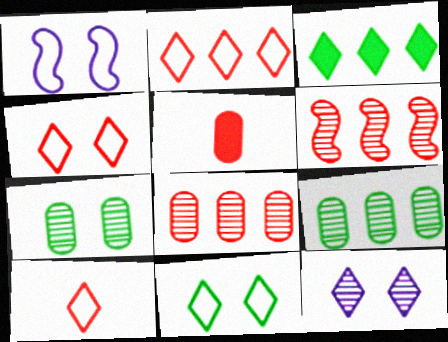[[2, 4, 10], 
[3, 10, 12], 
[4, 5, 6]]